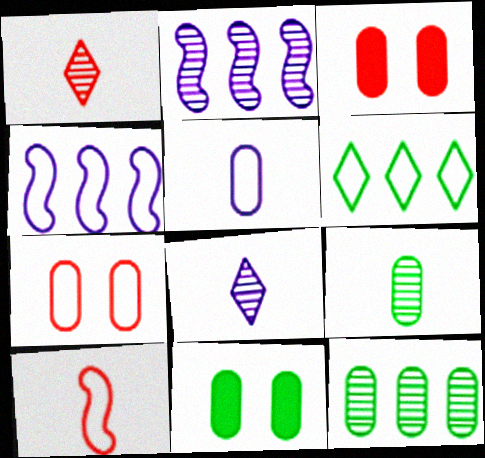[[1, 4, 11], 
[3, 5, 12]]